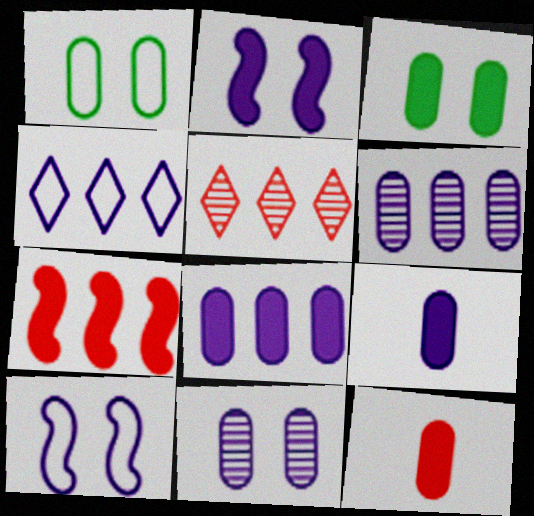[[1, 6, 12], 
[3, 8, 12]]